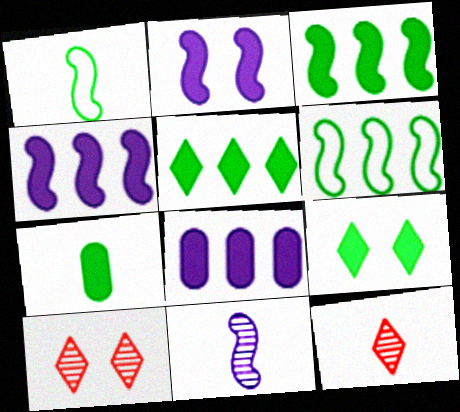[[1, 8, 10], 
[3, 7, 9]]